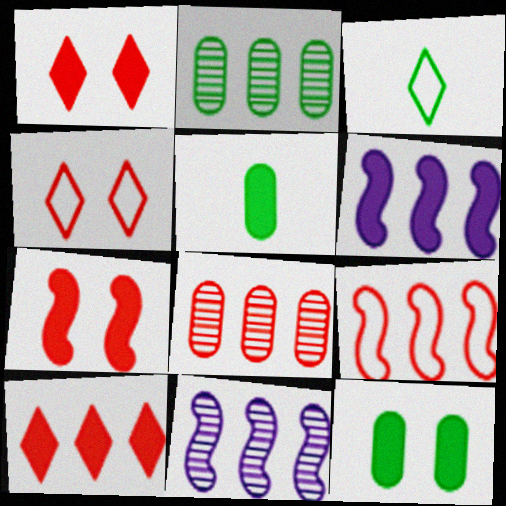[[1, 5, 6], 
[4, 5, 11], 
[8, 9, 10]]